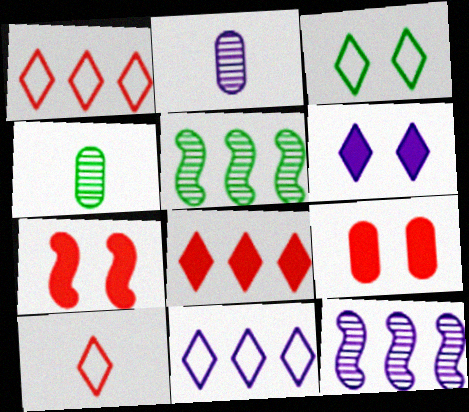[[3, 10, 11], 
[4, 7, 11]]